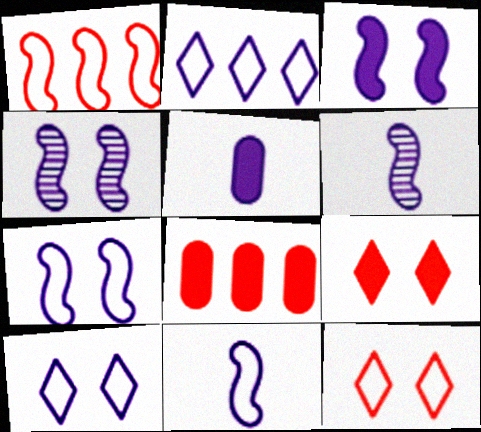[[2, 4, 5], 
[3, 4, 7]]